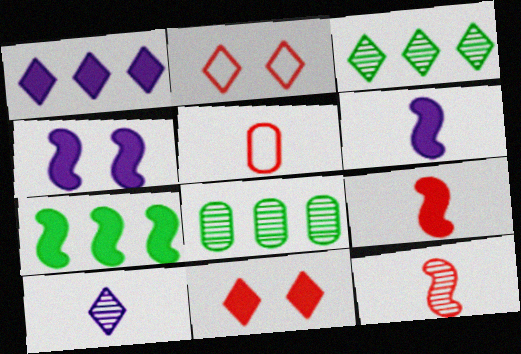[[2, 6, 8], 
[3, 4, 5], 
[4, 7, 9]]